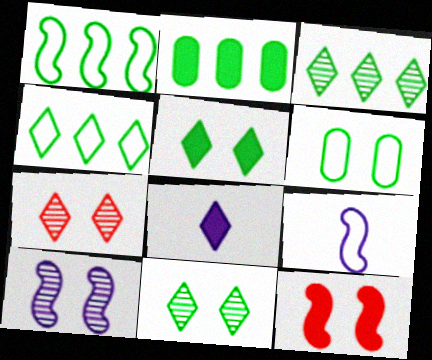[[1, 2, 3], 
[2, 7, 9], 
[2, 8, 12], 
[4, 7, 8]]